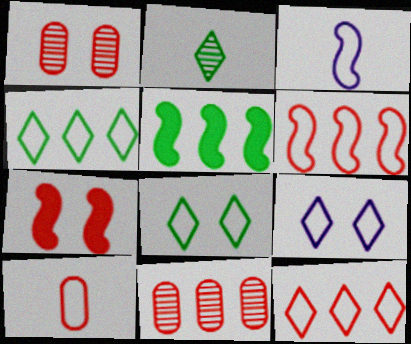[]